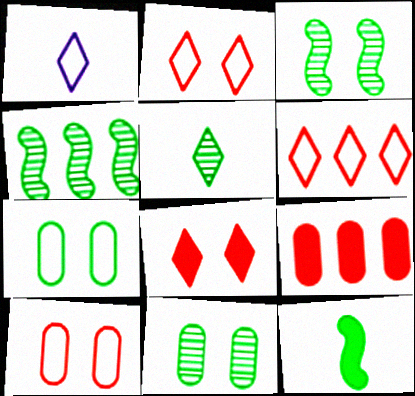[[1, 3, 9], 
[4, 5, 11]]